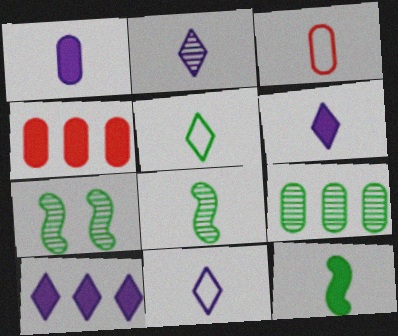[[2, 3, 12], 
[2, 6, 11], 
[3, 6, 8], 
[3, 7, 10], 
[4, 7, 11]]